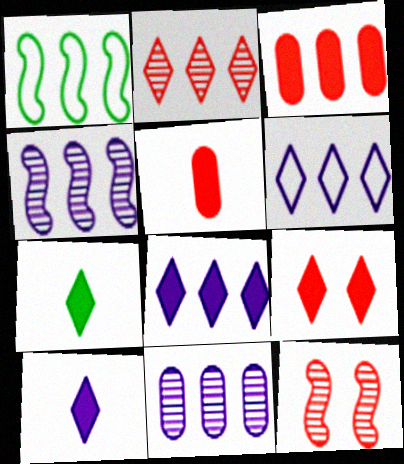[[7, 8, 9]]